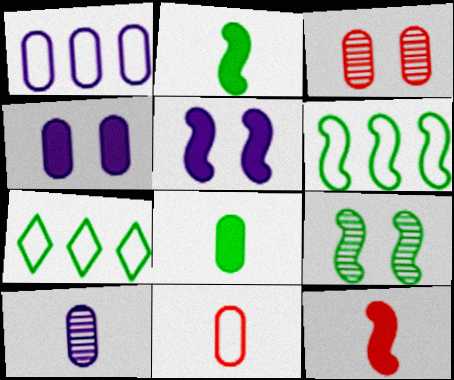[[1, 3, 8], 
[1, 4, 10], 
[2, 6, 9], 
[7, 8, 9], 
[8, 10, 11]]